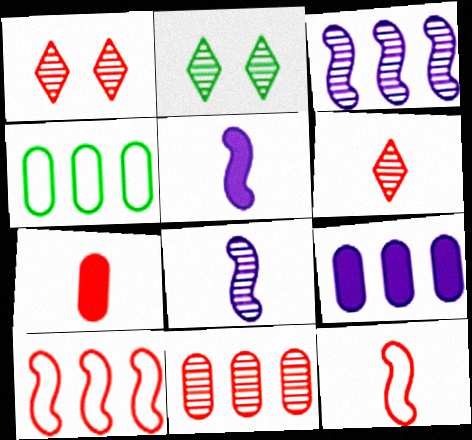[[1, 4, 5], 
[1, 7, 10], 
[2, 8, 11], 
[2, 9, 12], 
[4, 9, 11], 
[6, 7, 12]]